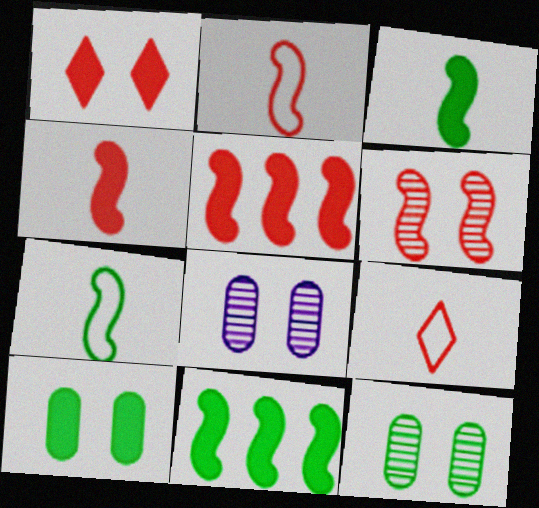[[2, 5, 6], 
[8, 9, 11]]